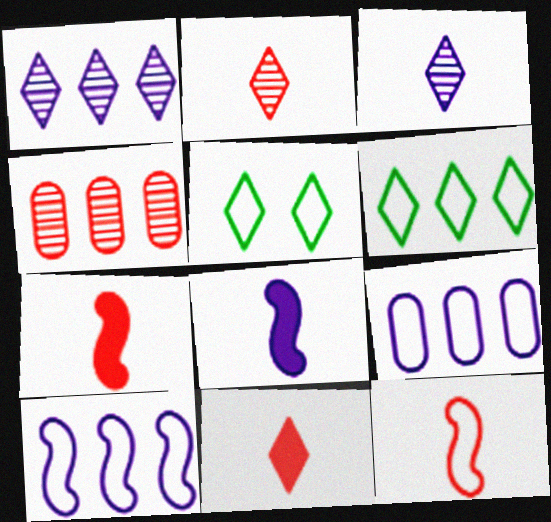[[1, 5, 11], 
[4, 5, 8], 
[5, 9, 12]]